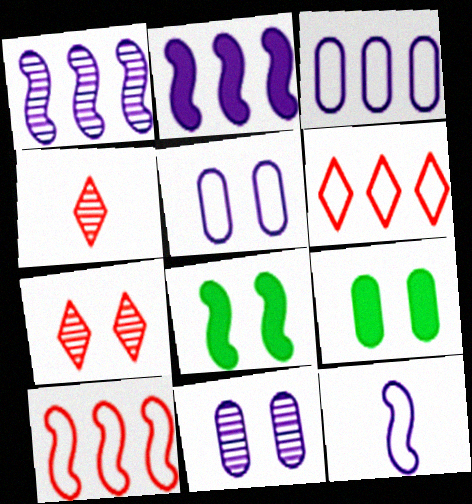[[3, 4, 8], 
[5, 7, 8]]